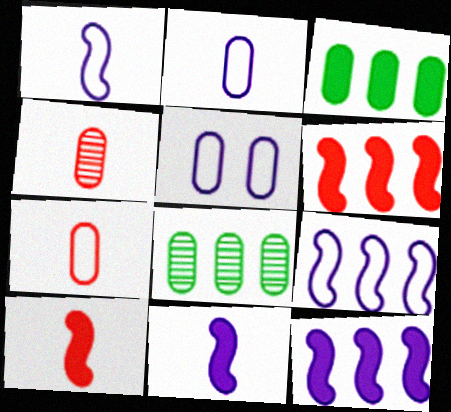[[3, 4, 5]]